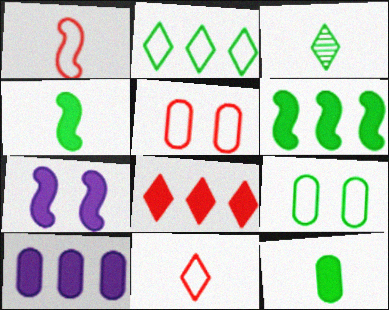[[3, 6, 9], 
[6, 8, 10], 
[7, 8, 12]]